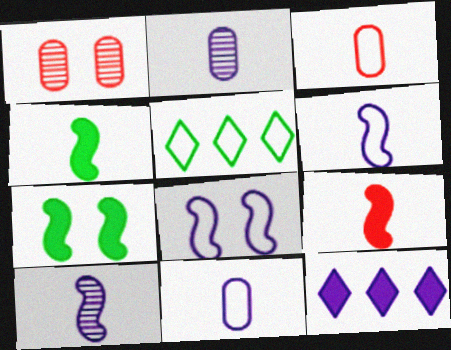[[2, 8, 12], 
[3, 5, 8]]